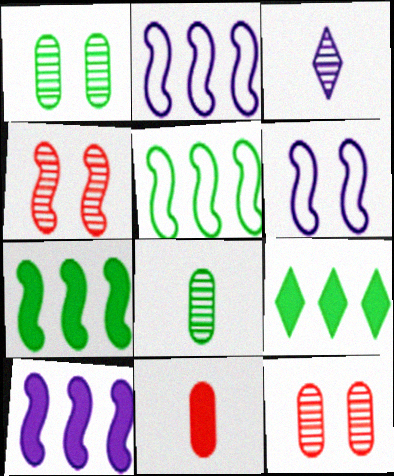[]